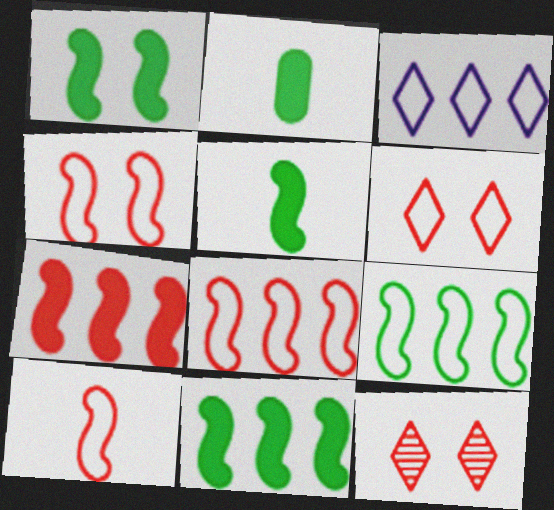[[1, 5, 11], 
[4, 8, 10]]